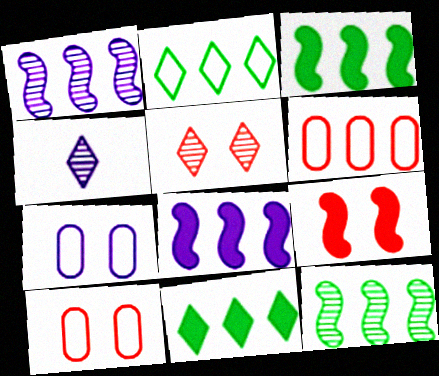[[1, 6, 11], 
[3, 4, 10], 
[4, 7, 8], 
[5, 9, 10]]